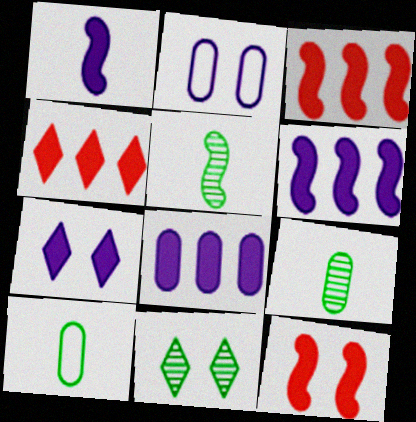[[1, 7, 8], 
[2, 4, 5], 
[2, 11, 12]]